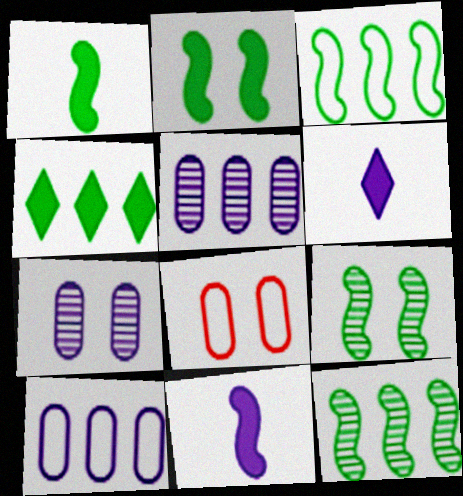[[1, 3, 9], 
[6, 8, 12]]